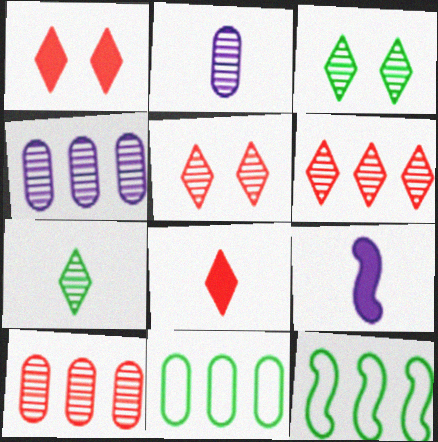[[1, 2, 12], 
[5, 9, 11]]